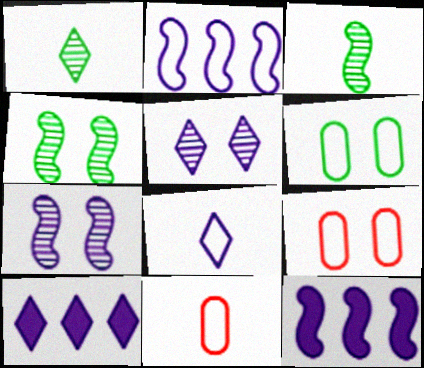[[1, 9, 12], 
[3, 9, 10], 
[4, 10, 11], 
[5, 8, 10]]